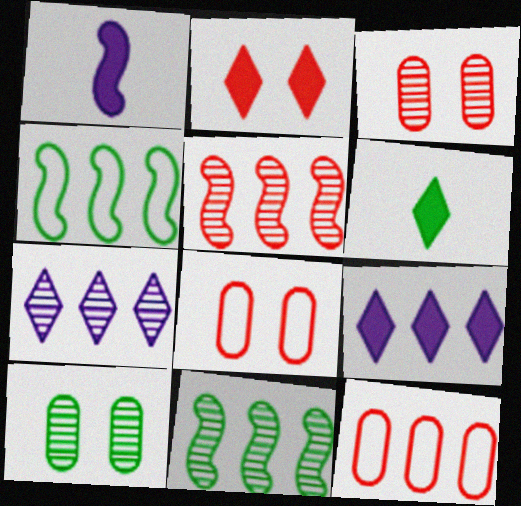[[2, 6, 9], 
[4, 6, 10], 
[9, 11, 12]]